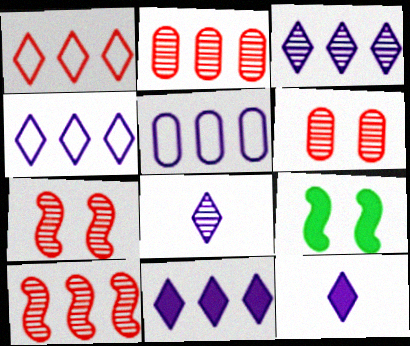[[3, 4, 11]]